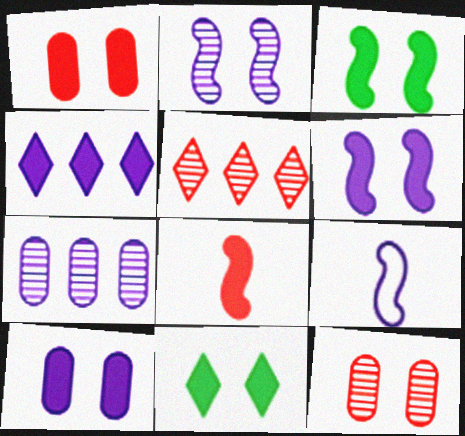[[1, 6, 11]]